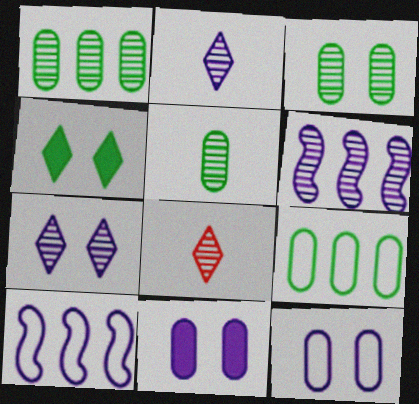[[1, 3, 5], 
[2, 10, 11], 
[3, 6, 8]]